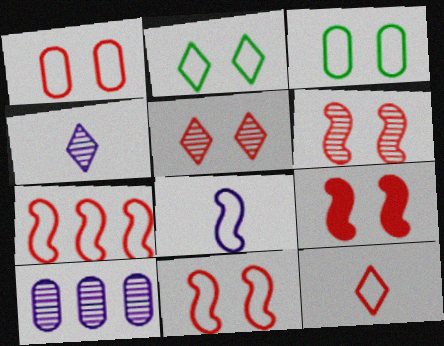[[1, 5, 9], 
[1, 7, 12], 
[6, 9, 11]]